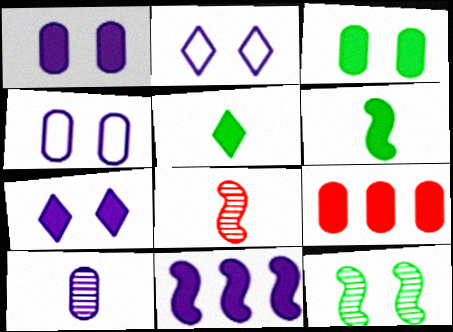[[2, 10, 11], 
[6, 7, 9]]